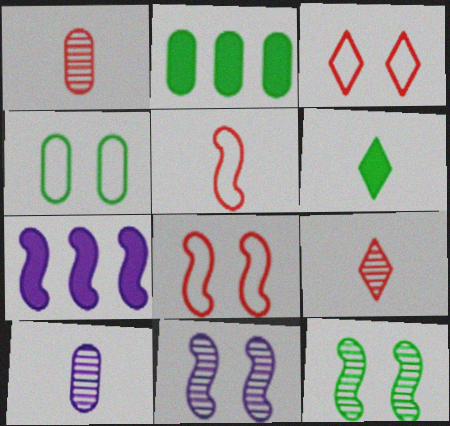[[4, 7, 9], 
[5, 6, 10], 
[5, 7, 12]]